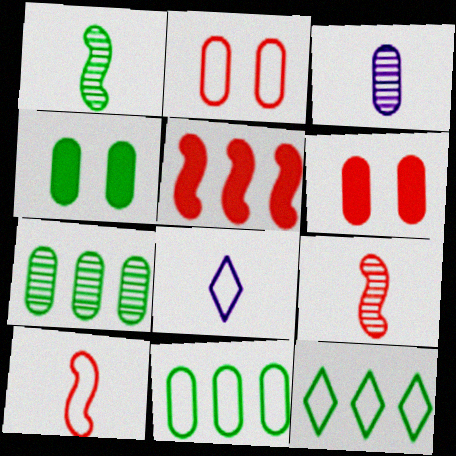[[1, 4, 12], 
[3, 6, 11]]